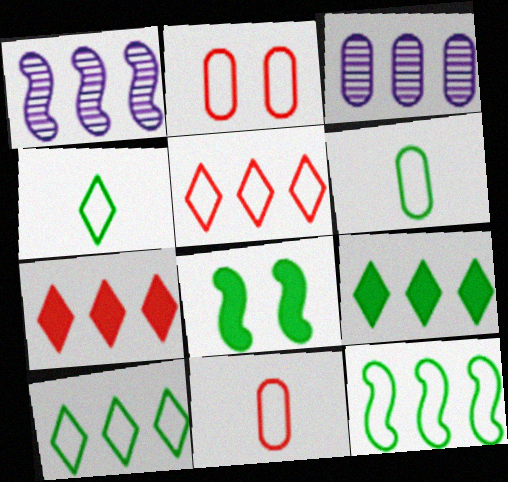[[3, 7, 12]]